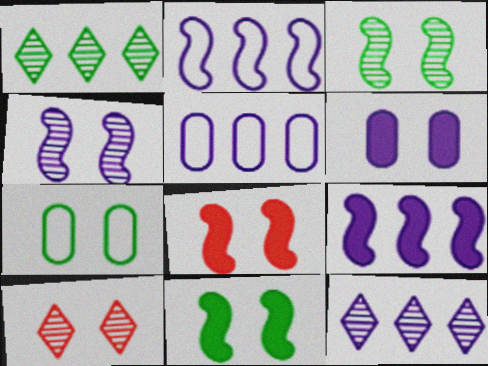[[5, 9, 12]]